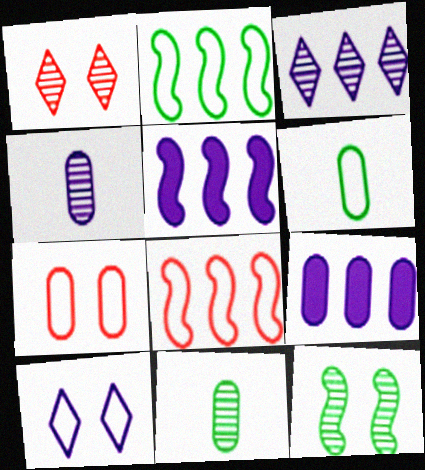[[1, 5, 6], 
[4, 5, 10], 
[6, 8, 10], 
[7, 9, 11]]